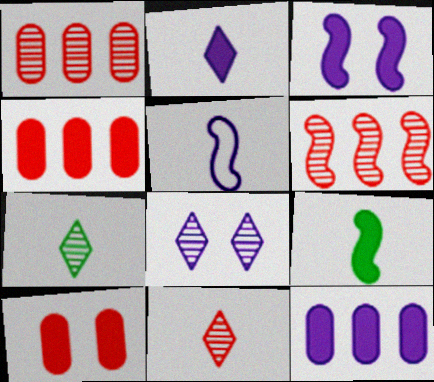[[2, 3, 12], 
[5, 8, 12]]